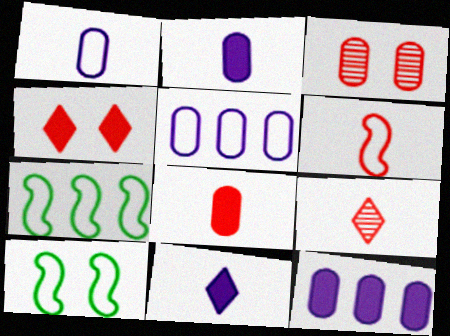[[3, 7, 11], 
[6, 8, 9], 
[9, 10, 12]]